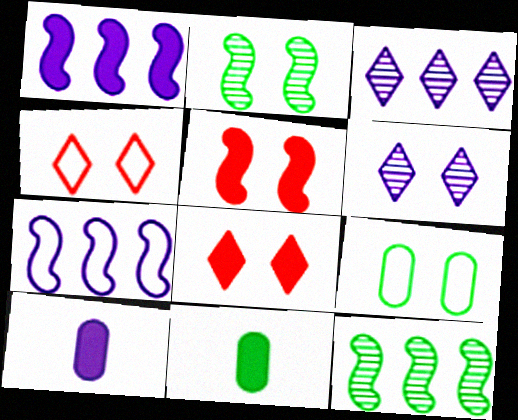[[1, 8, 11], 
[4, 10, 12], 
[5, 6, 9], 
[6, 7, 10]]